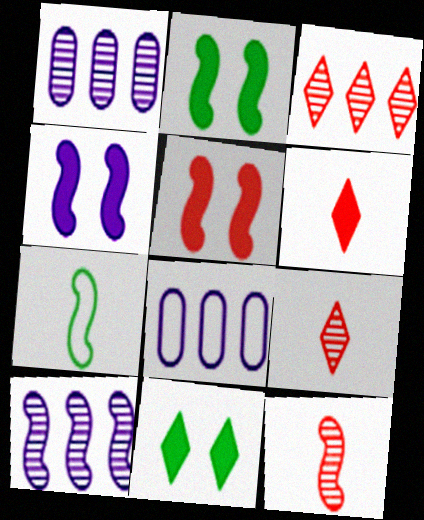[[2, 4, 5], 
[2, 8, 9], 
[5, 7, 10], 
[8, 11, 12]]